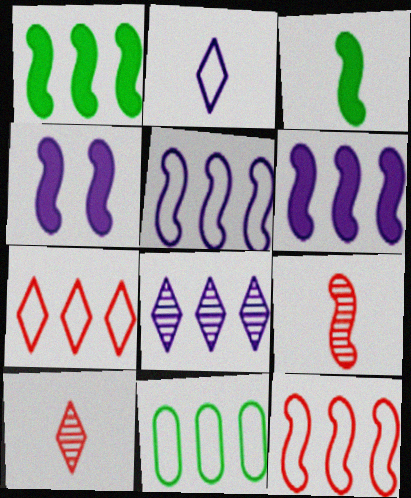[[4, 10, 11], 
[5, 7, 11]]